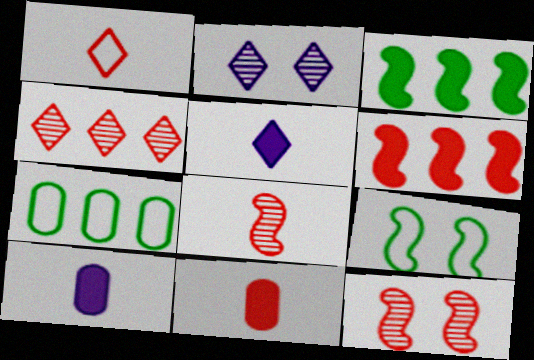[[1, 8, 11], 
[4, 9, 10], 
[5, 7, 12]]